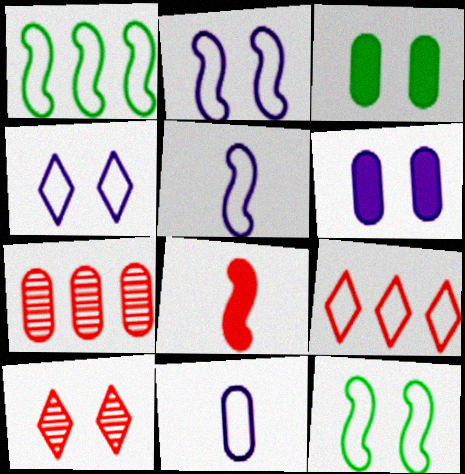[[2, 3, 10], 
[3, 7, 11], 
[6, 10, 12], 
[9, 11, 12]]